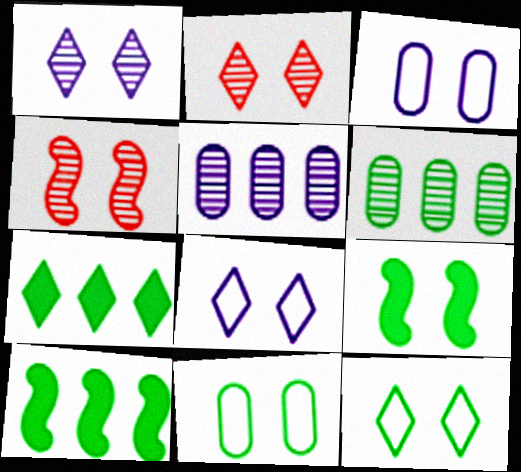[[2, 3, 9]]